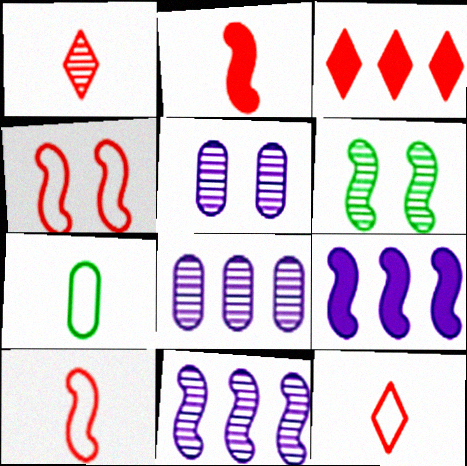[[1, 6, 8], 
[6, 9, 10]]